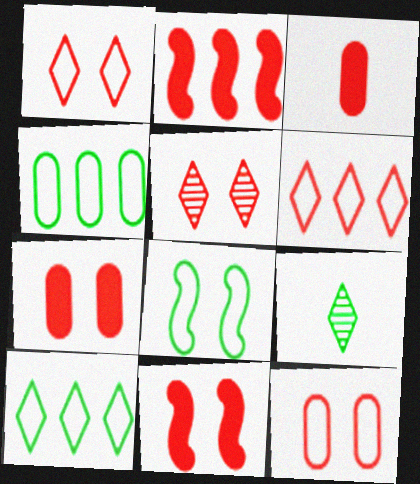[[5, 11, 12]]